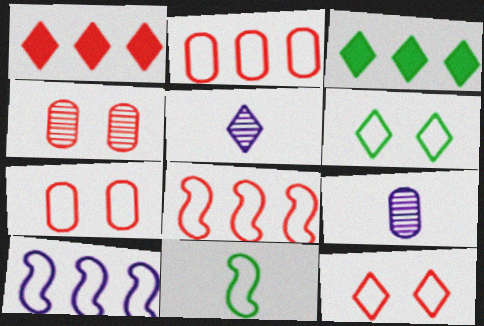[[1, 5, 6], 
[3, 5, 12]]